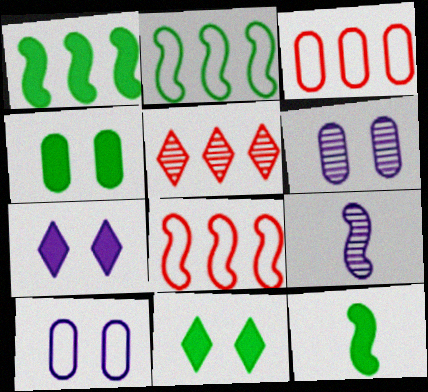[[3, 9, 11], 
[5, 10, 12]]